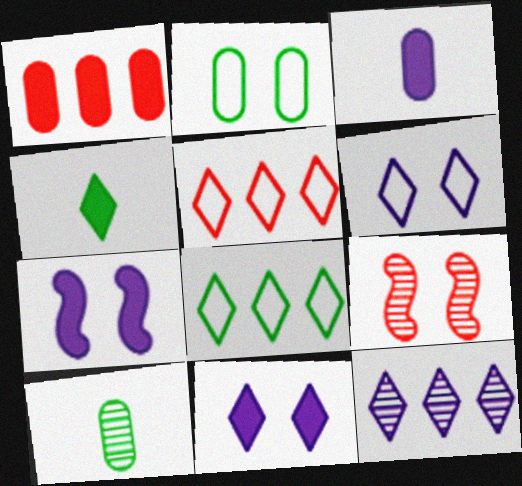[[1, 4, 7], 
[2, 9, 11], 
[3, 8, 9], 
[5, 7, 10], 
[9, 10, 12]]